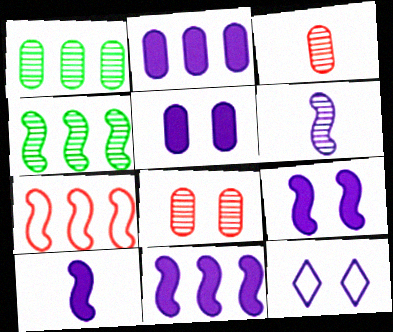[[2, 6, 12], 
[4, 7, 11], 
[9, 10, 11]]